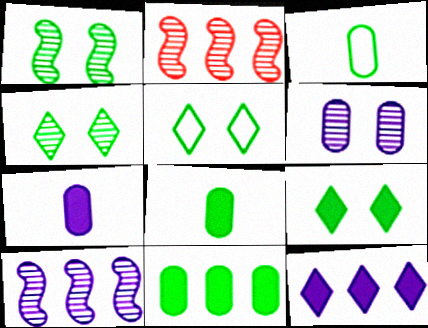[[2, 5, 7], 
[4, 5, 9]]